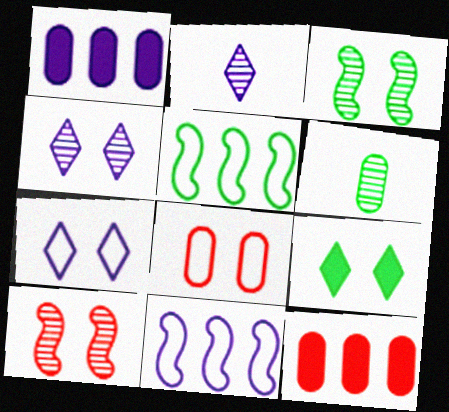[[1, 6, 8], 
[5, 6, 9]]